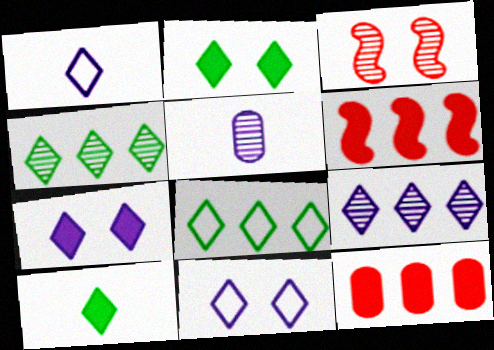[[1, 7, 9], 
[3, 4, 5]]